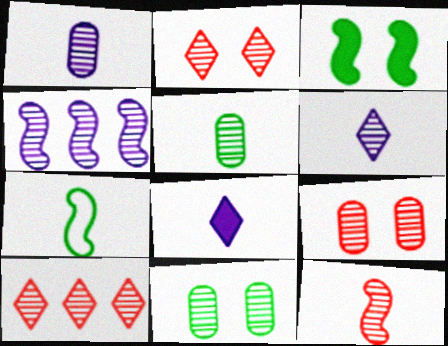[[2, 4, 5], 
[5, 6, 12], 
[9, 10, 12]]